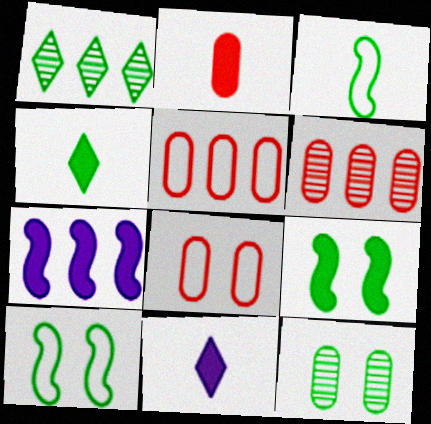[[1, 5, 7], 
[2, 6, 8], 
[6, 10, 11]]